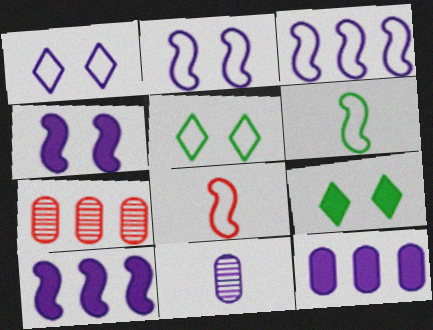[[1, 10, 11]]